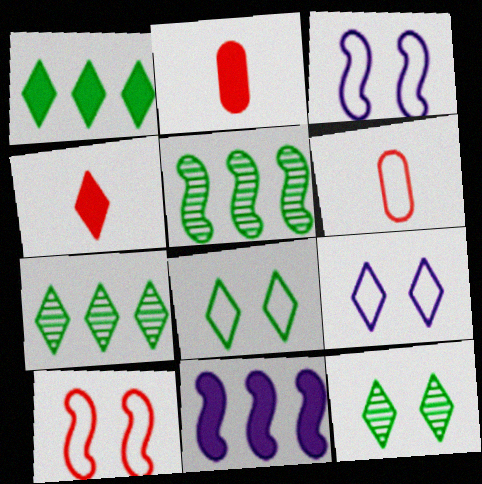[[2, 3, 7], 
[2, 5, 9], 
[4, 7, 9], 
[6, 11, 12]]